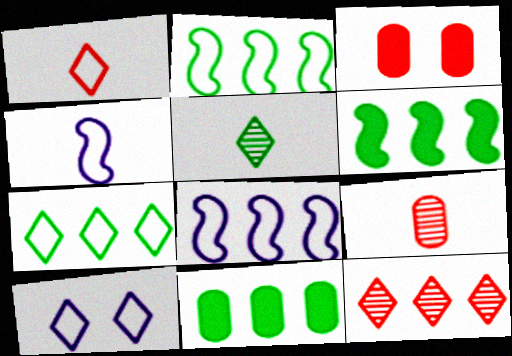[[1, 7, 10], 
[3, 5, 8], 
[6, 9, 10], 
[8, 11, 12]]